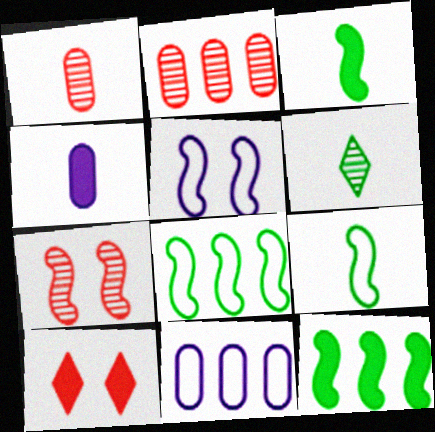[[4, 10, 12]]